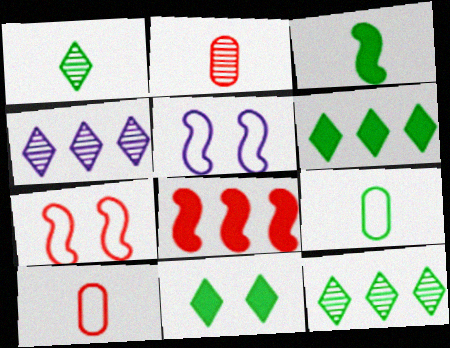[[1, 3, 9], 
[2, 5, 6]]